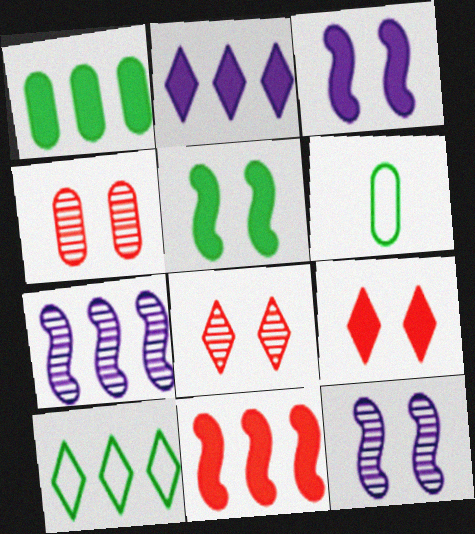[[1, 2, 11], 
[6, 7, 9]]